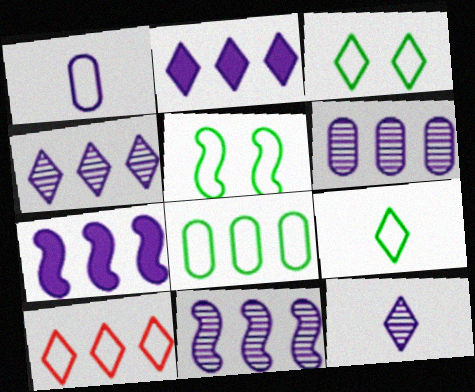[[1, 5, 10], 
[4, 6, 11], 
[5, 8, 9]]